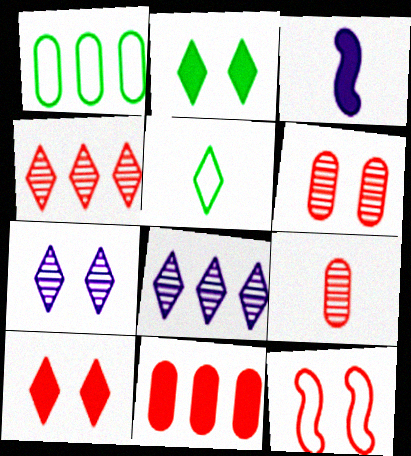[[2, 3, 11], 
[3, 5, 9], 
[5, 8, 10], 
[6, 10, 12]]